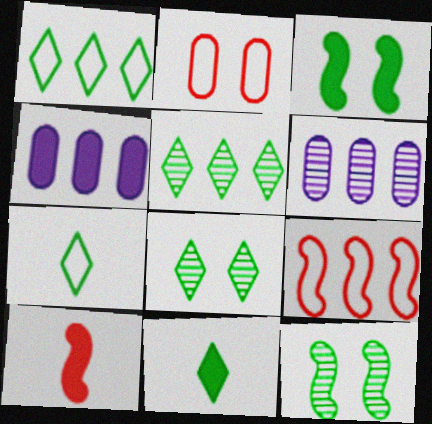[[1, 8, 11], 
[4, 5, 9]]